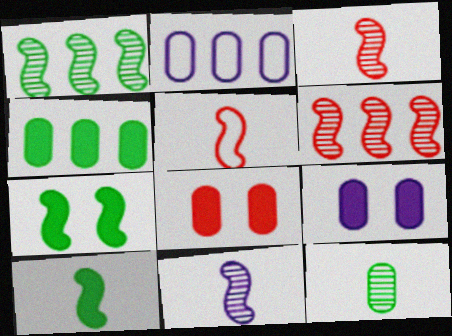[[2, 8, 12], 
[5, 10, 11]]